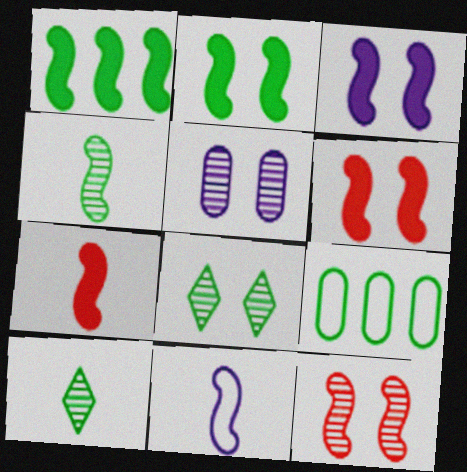[[1, 3, 7], 
[1, 11, 12], 
[2, 3, 6], 
[2, 9, 10], 
[4, 7, 11], 
[5, 8, 12]]